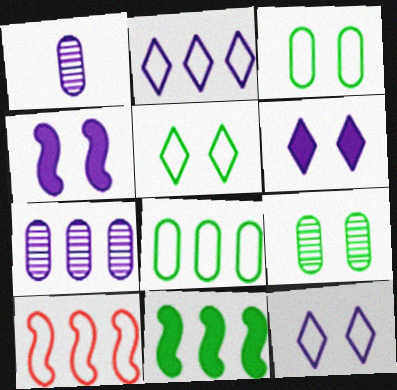[[1, 2, 4], 
[2, 8, 10]]